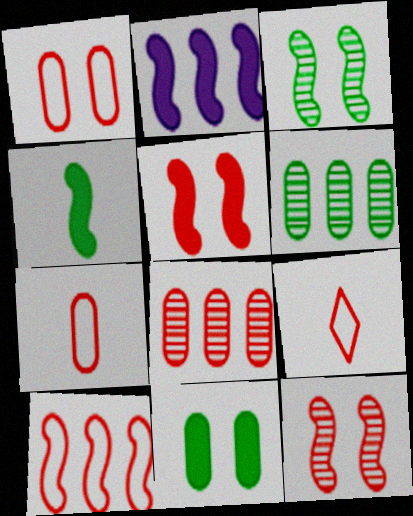[[1, 9, 10], 
[2, 4, 5], 
[5, 8, 9]]